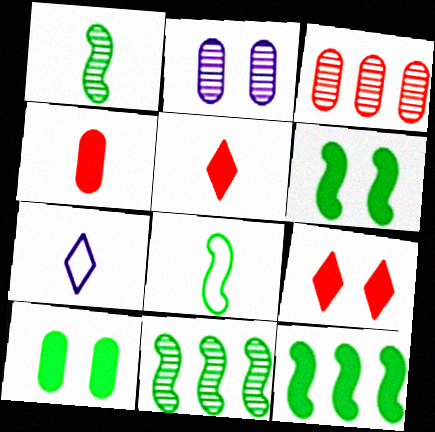[[1, 4, 7], 
[3, 6, 7], 
[6, 8, 11]]